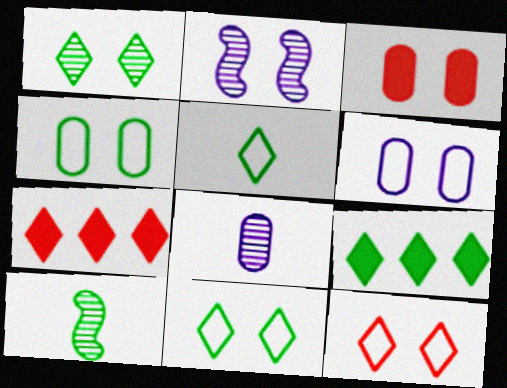[[1, 5, 9], 
[2, 3, 11], 
[4, 9, 10], 
[6, 7, 10]]